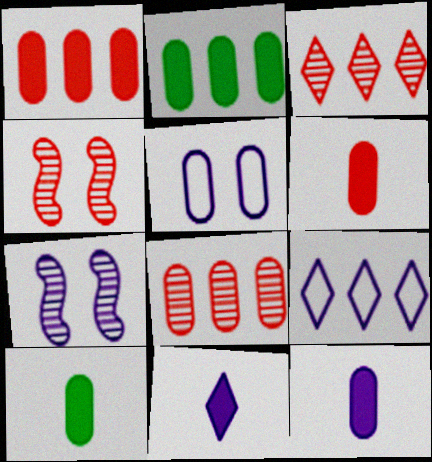[[4, 9, 10], 
[5, 8, 10], 
[6, 10, 12], 
[7, 9, 12]]